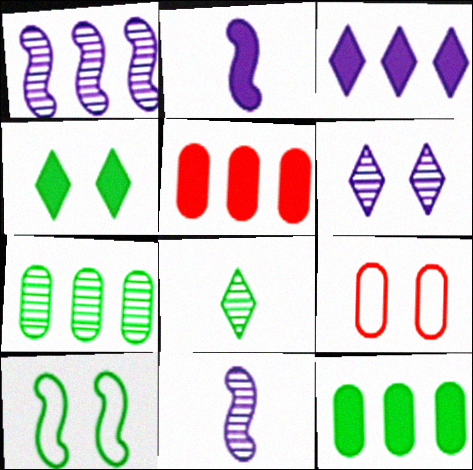[[2, 4, 5], 
[8, 10, 12]]